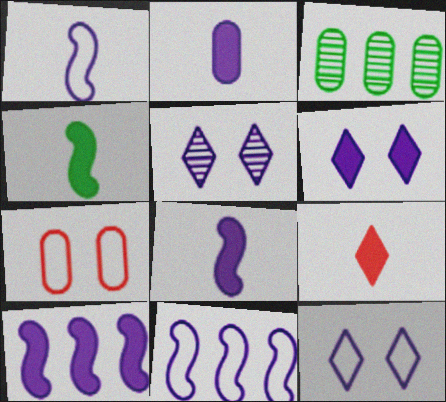[[2, 3, 7], 
[2, 4, 9], 
[2, 5, 11], 
[2, 6, 10], 
[5, 6, 12]]